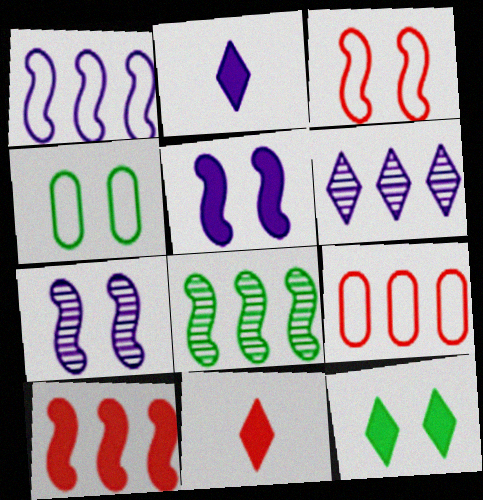[[1, 8, 10]]